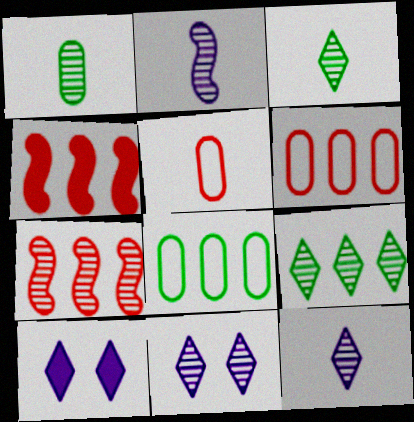[[1, 7, 11]]